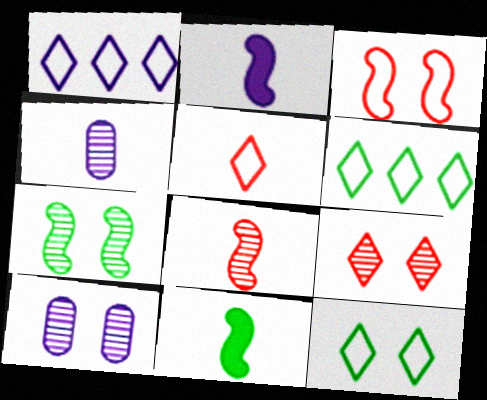[[1, 2, 10], 
[1, 5, 12], 
[4, 5, 11], 
[7, 9, 10]]